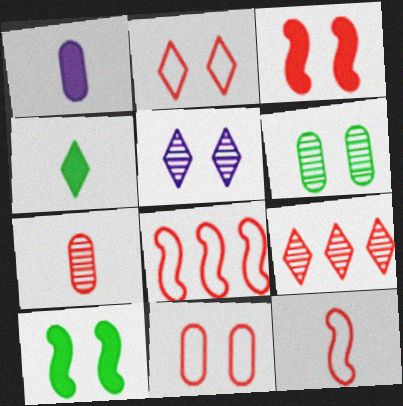[[5, 10, 11]]